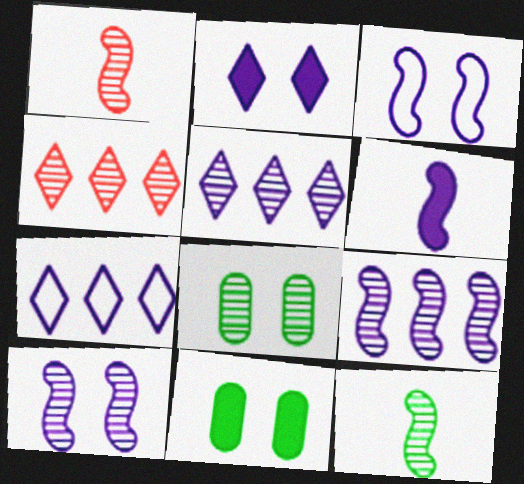[[1, 5, 8], 
[1, 7, 11], 
[3, 6, 9]]